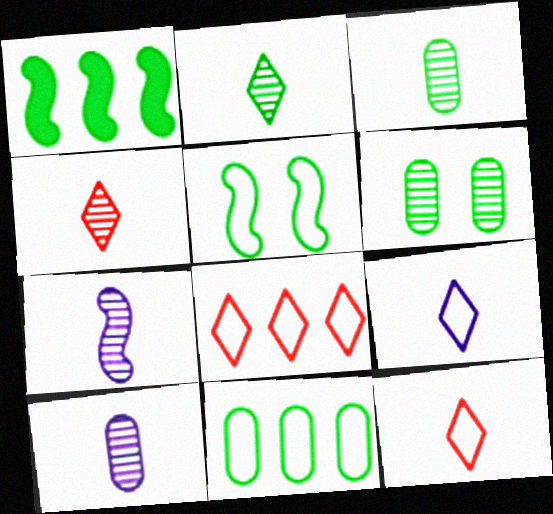[[3, 4, 7]]